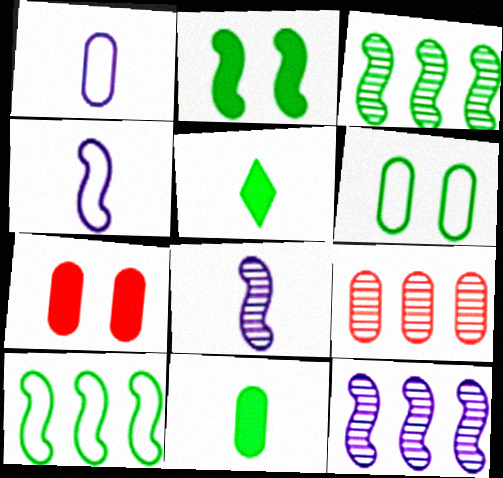[[3, 5, 6]]